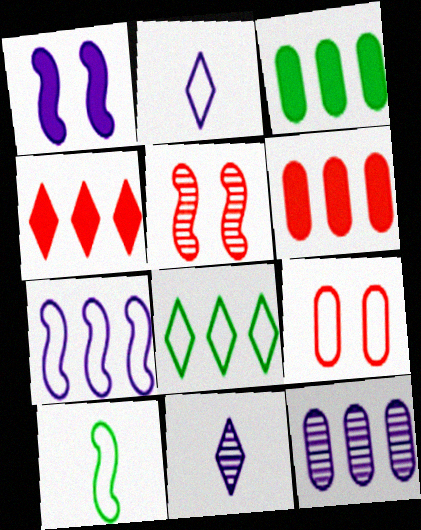[[1, 2, 12], 
[2, 3, 5]]